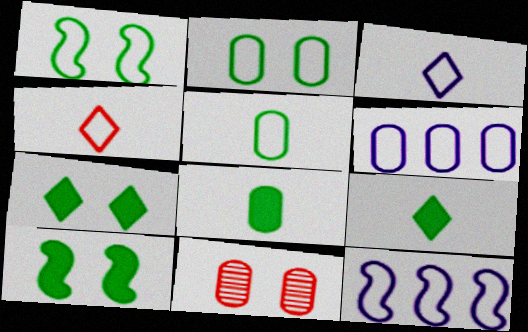[[1, 4, 6], 
[2, 4, 12], 
[6, 8, 11], 
[9, 11, 12]]